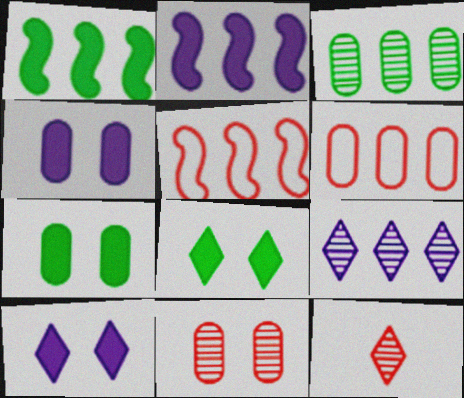[[1, 6, 9]]